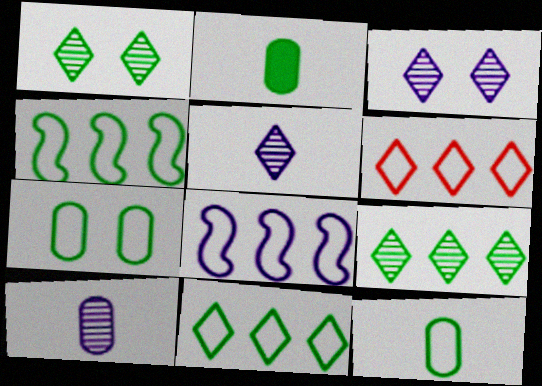[[1, 2, 4]]